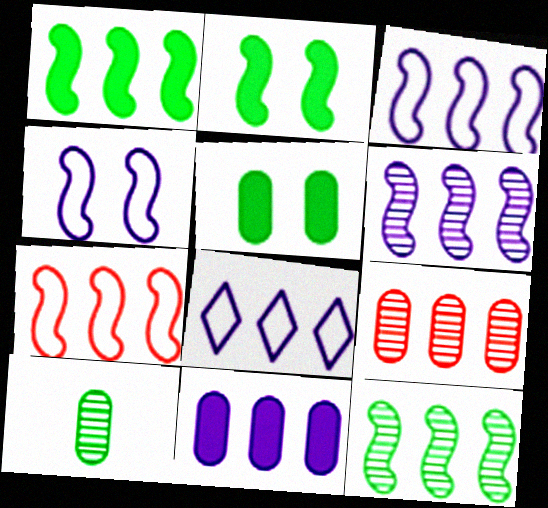[[1, 6, 7], 
[1, 8, 9], 
[6, 8, 11]]